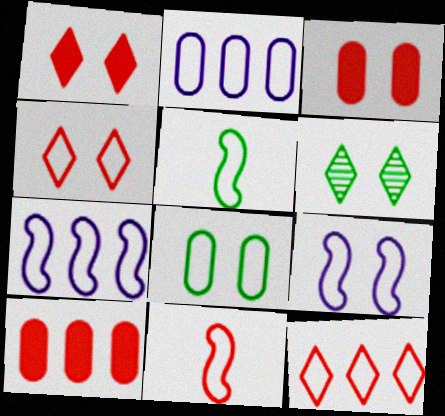[[2, 4, 5], 
[3, 6, 9], 
[4, 8, 9]]